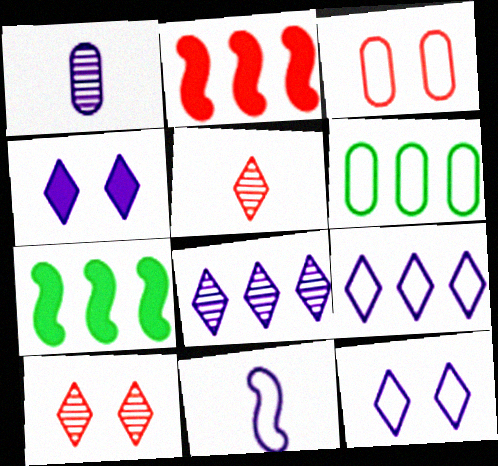[[2, 3, 5], 
[2, 6, 8]]